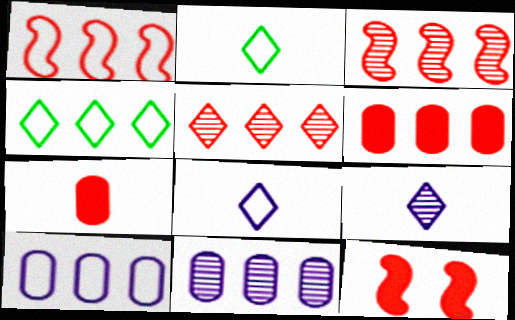[[1, 4, 10], 
[1, 5, 6], 
[2, 11, 12]]